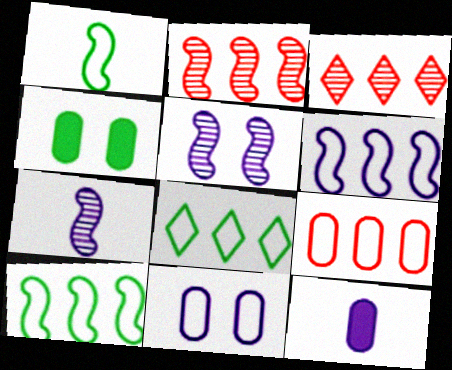[[6, 8, 9]]